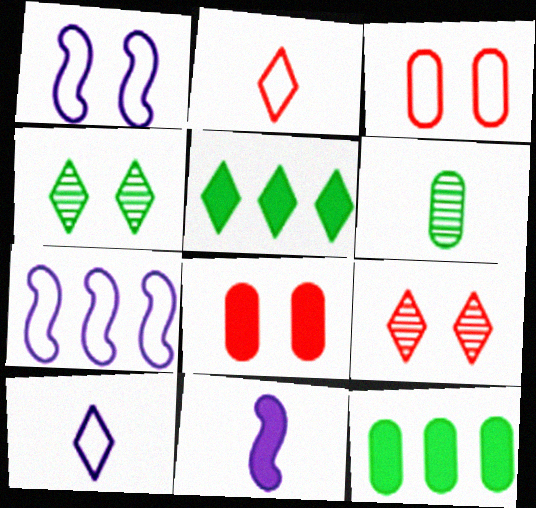[[1, 4, 8], 
[2, 6, 11], 
[5, 8, 11], 
[5, 9, 10]]